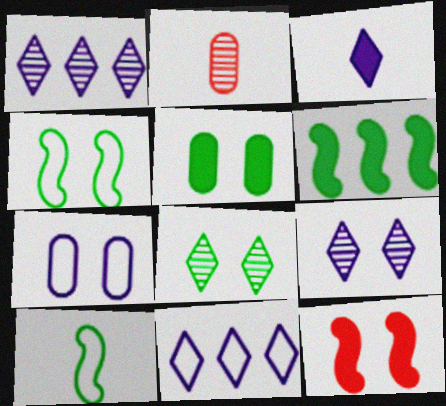[[2, 3, 10], 
[3, 9, 11], 
[4, 5, 8], 
[7, 8, 12]]